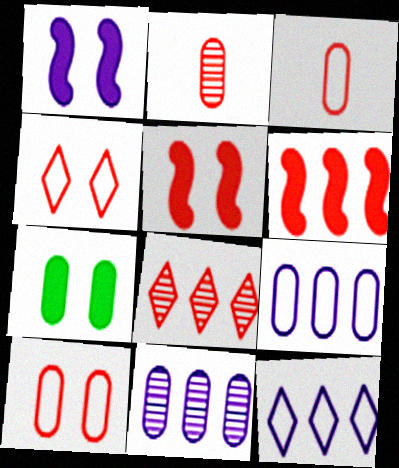[[2, 4, 6], 
[2, 7, 9], 
[3, 5, 8], 
[3, 7, 11]]